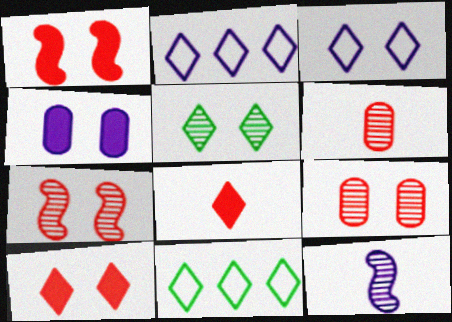[[2, 4, 12], 
[2, 5, 8], 
[3, 5, 10]]